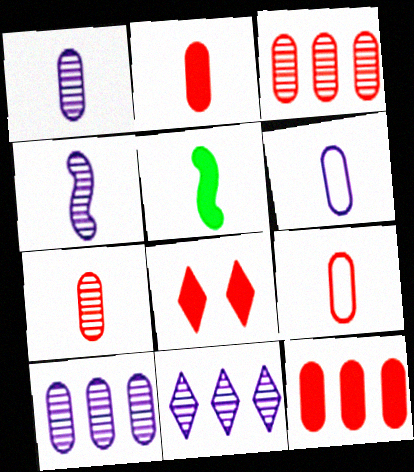[[2, 7, 9]]